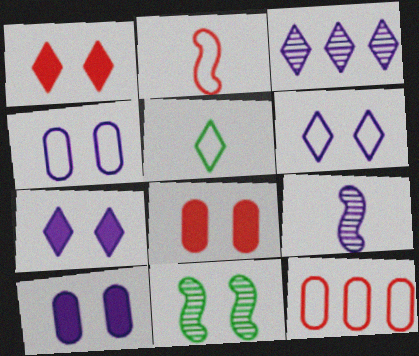[[1, 3, 5], 
[1, 4, 11], 
[6, 8, 11]]